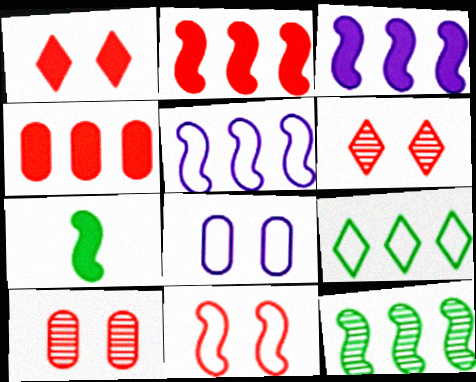[[1, 10, 11], 
[2, 5, 12]]